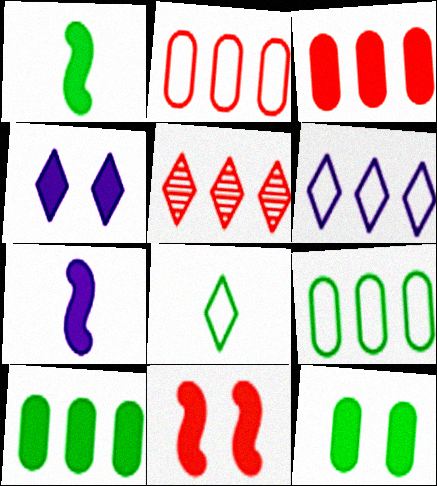[[1, 3, 4], 
[4, 5, 8], 
[4, 11, 12]]